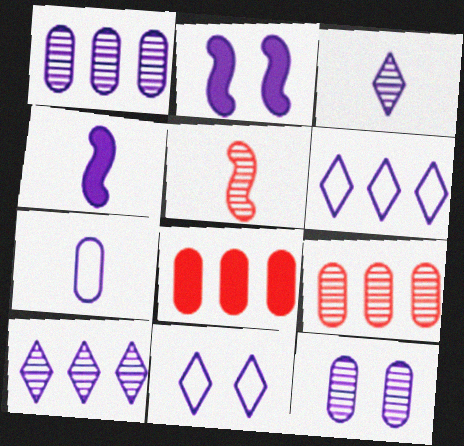[[1, 4, 11], 
[2, 7, 10], 
[2, 11, 12], 
[3, 4, 7], 
[4, 6, 12]]